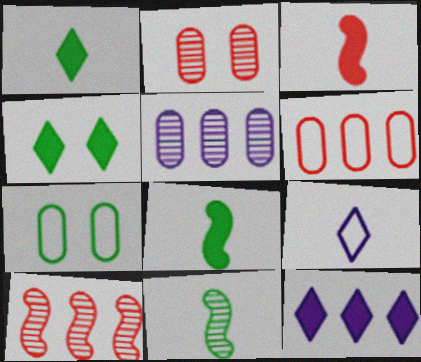[]